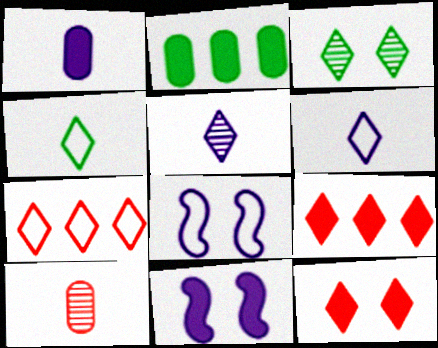[[3, 6, 9]]